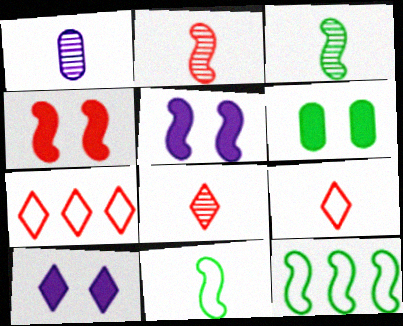[[1, 3, 8], 
[2, 5, 12], 
[4, 6, 10]]